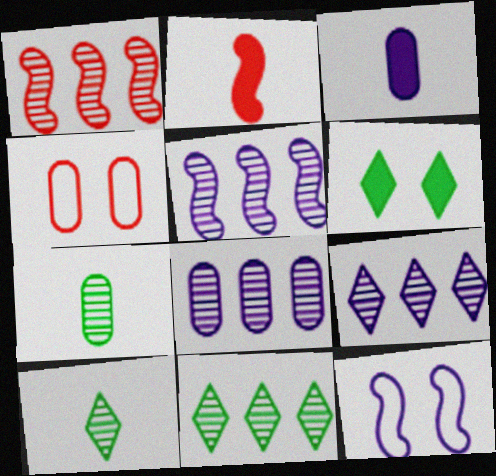[[1, 8, 11], 
[3, 9, 12], 
[5, 8, 9]]